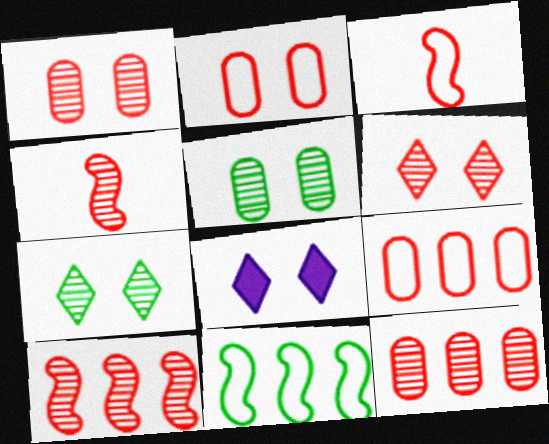[[4, 6, 12]]